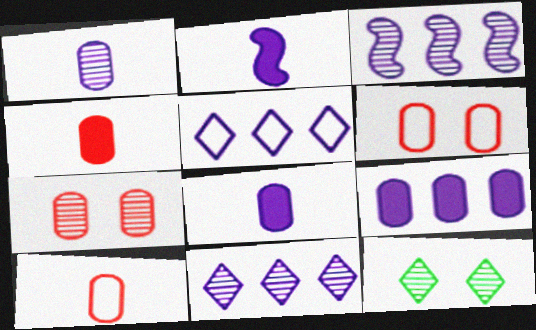[[3, 5, 9]]